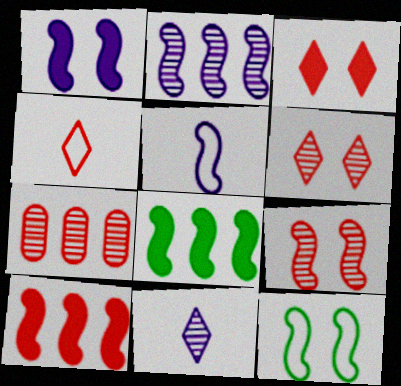[[1, 2, 5], 
[1, 9, 12], 
[5, 8, 9]]